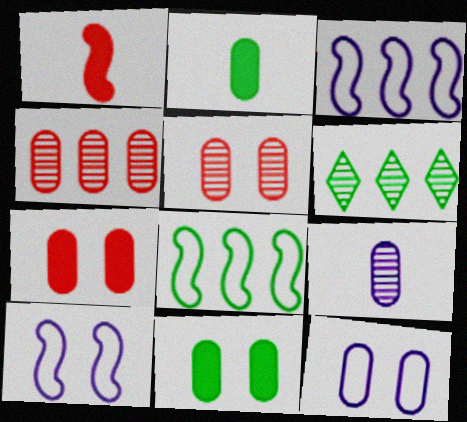[[1, 6, 12], 
[2, 4, 12], 
[5, 11, 12]]